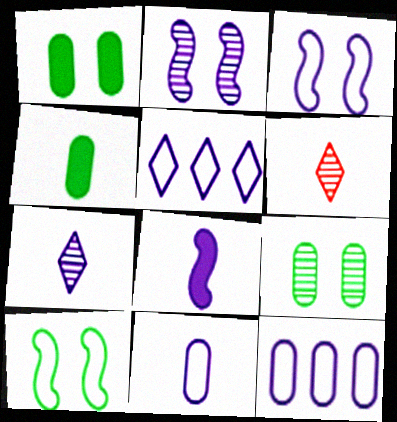[[3, 5, 11], 
[7, 8, 11]]